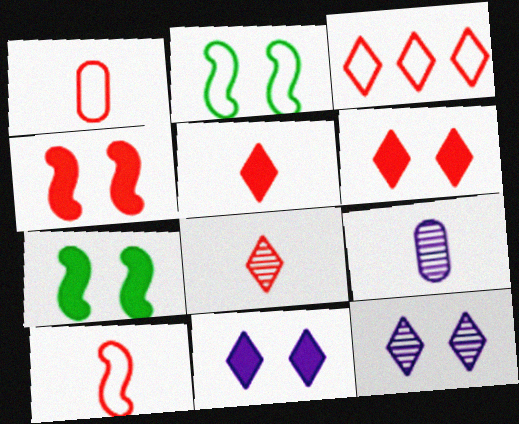[[3, 6, 8], 
[3, 7, 9]]